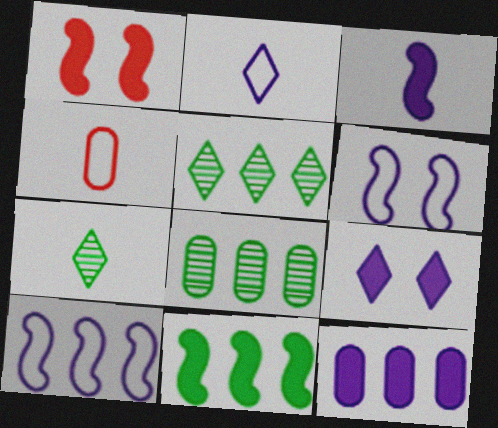[[1, 2, 8], 
[1, 3, 11], 
[3, 4, 7], 
[3, 9, 12]]